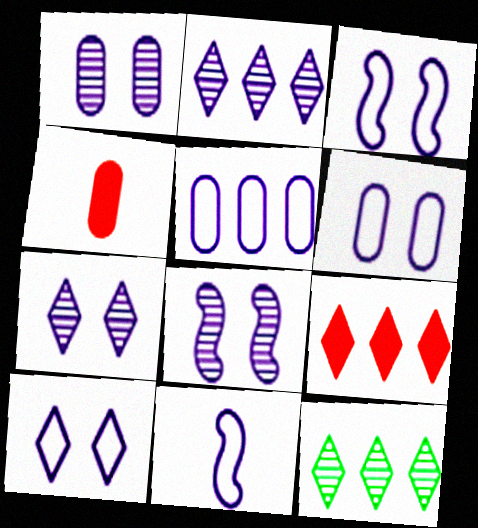[[1, 7, 8], 
[3, 4, 12], 
[3, 6, 10], 
[5, 10, 11]]